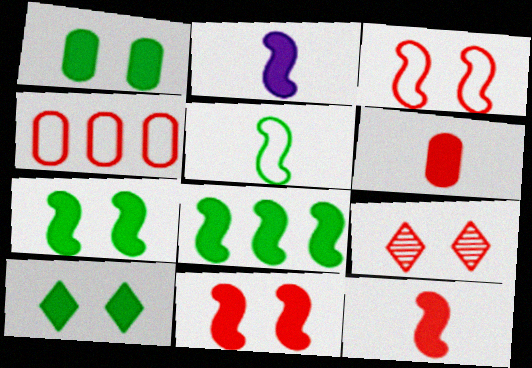[[1, 7, 10], 
[2, 8, 11], 
[4, 9, 12]]